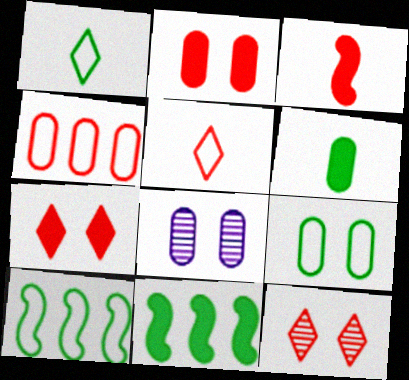[[1, 9, 10], 
[2, 8, 9], 
[3, 4, 12], 
[4, 6, 8], 
[5, 8, 11]]